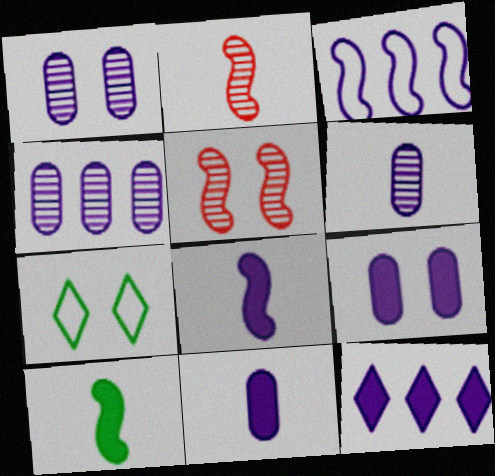[[1, 4, 6], 
[3, 4, 12], 
[3, 5, 10], 
[5, 7, 9], 
[8, 9, 12]]